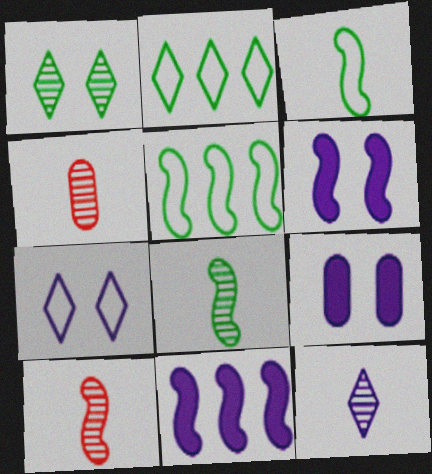[[2, 4, 6], 
[2, 9, 10], 
[4, 8, 12], 
[5, 6, 10]]